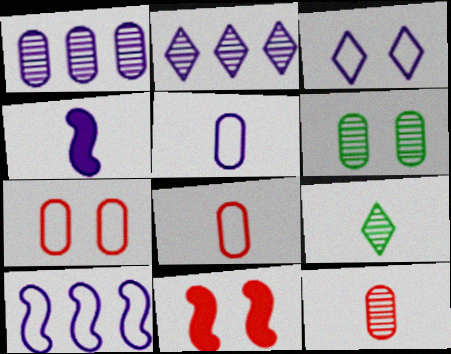[[1, 3, 4], 
[1, 6, 12], 
[3, 5, 10], 
[3, 6, 11], 
[4, 8, 9]]